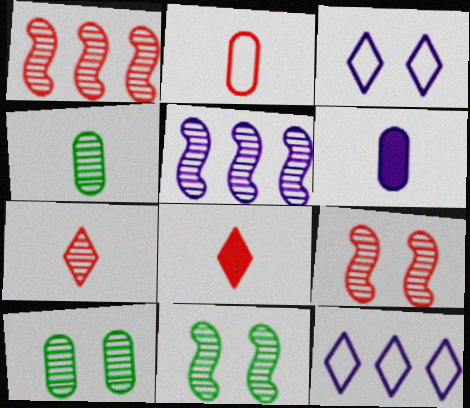[[2, 4, 6], 
[3, 5, 6], 
[5, 7, 10]]